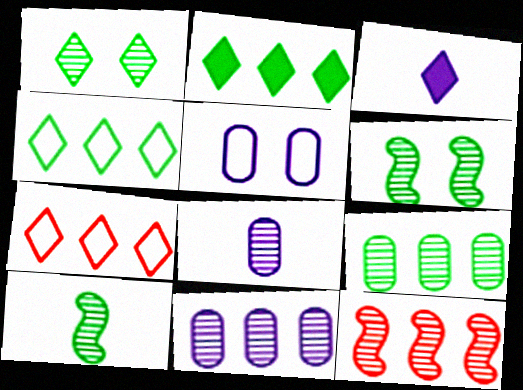[[1, 3, 7], 
[1, 8, 12], 
[1, 9, 10]]